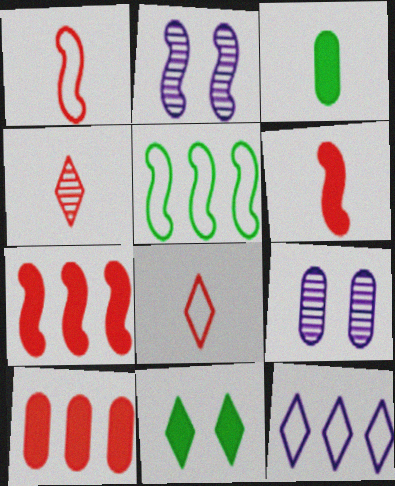[[2, 5, 6], 
[4, 11, 12]]